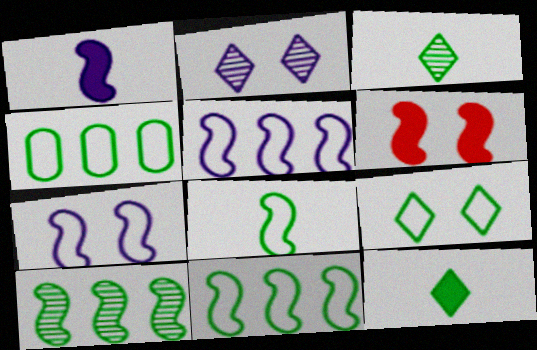[[4, 8, 9]]